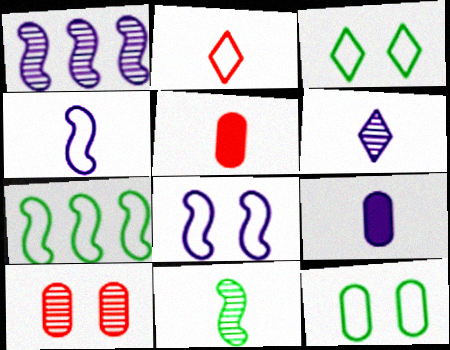[[1, 3, 5], 
[2, 9, 11], 
[4, 6, 9]]